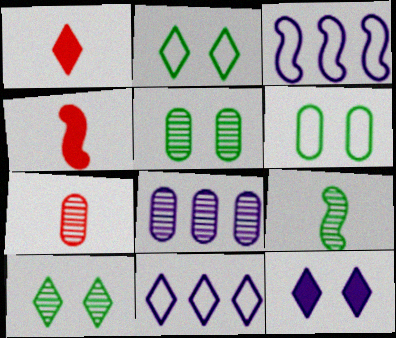[[1, 3, 5], 
[1, 10, 11], 
[2, 4, 8], 
[4, 5, 11], 
[5, 7, 8]]